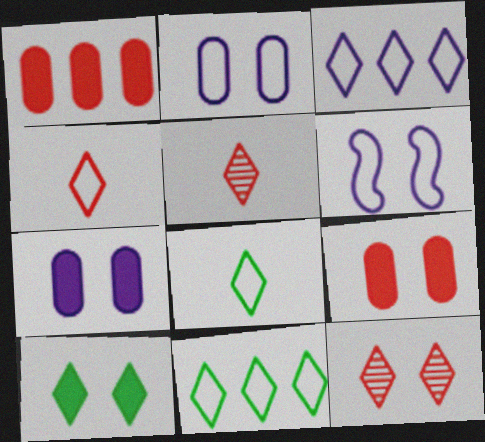[[3, 5, 10]]